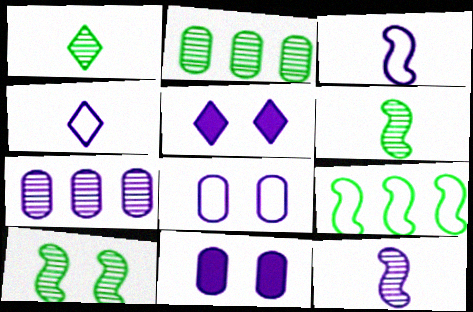[[1, 2, 10], 
[3, 5, 7]]